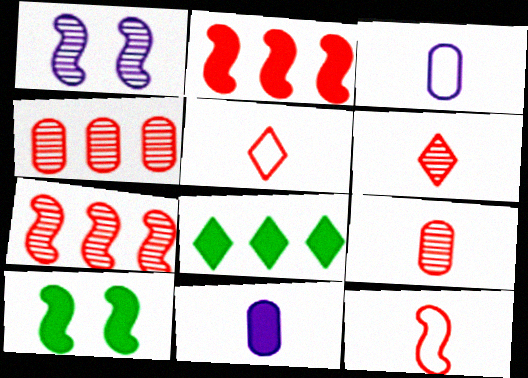[]